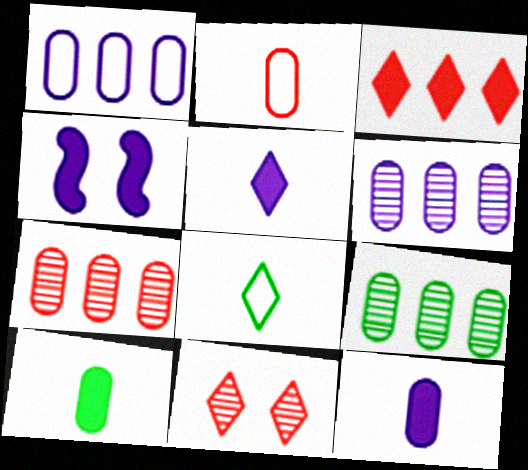[[3, 4, 10], 
[4, 7, 8], 
[6, 7, 9]]